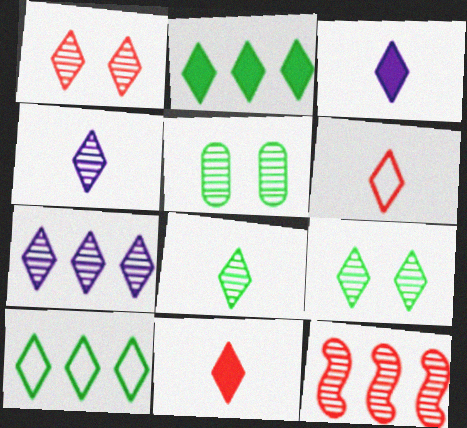[[1, 3, 10], 
[1, 7, 8], 
[3, 6, 8], 
[4, 5, 12]]